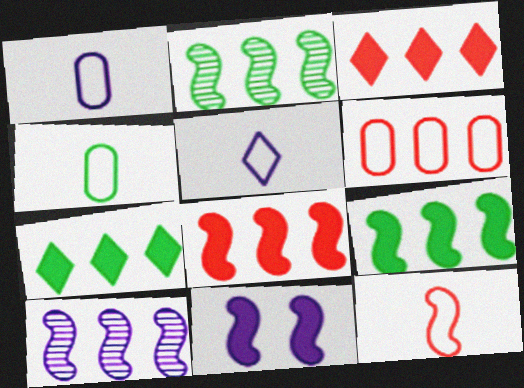[[2, 11, 12], 
[4, 5, 12], 
[6, 7, 10]]